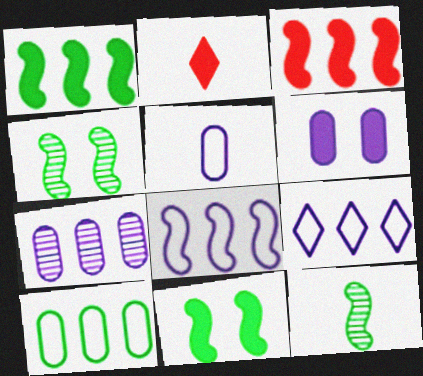[[1, 2, 6], 
[2, 5, 12], 
[5, 6, 7]]